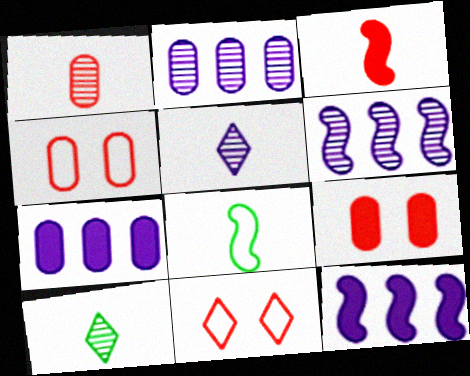[[4, 10, 12]]